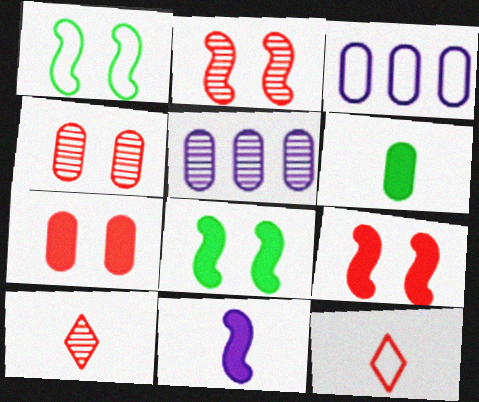[[1, 3, 12], 
[3, 4, 6], 
[3, 8, 10], 
[5, 8, 12]]